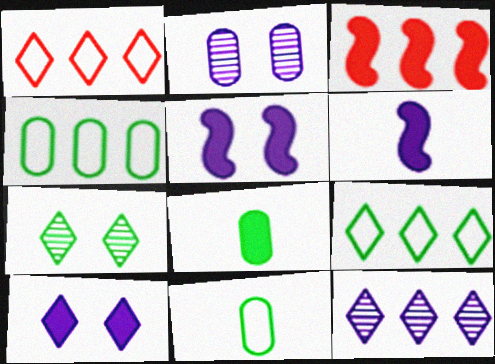[[3, 4, 12], 
[3, 8, 10]]